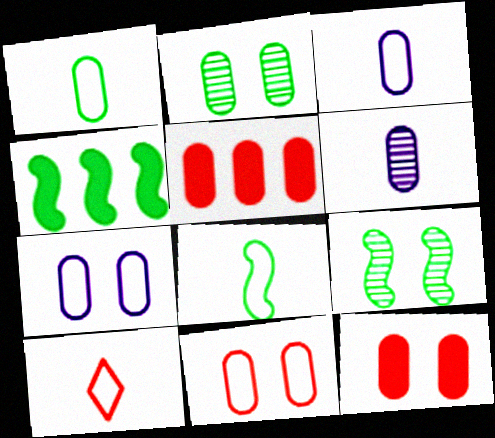[[2, 3, 5], 
[2, 7, 12], 
[3, 8, 10], 
[4, 8, 9]]